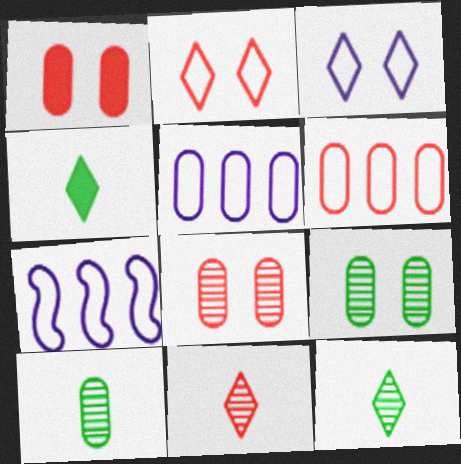[[1, 5, 10], 
[1, 7, 12], 
[4, 7, 8]]